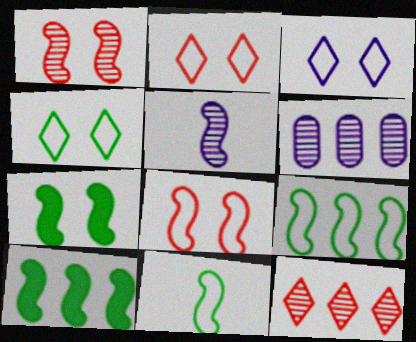[[2, 3, 4], 
[5, 8, 10]]